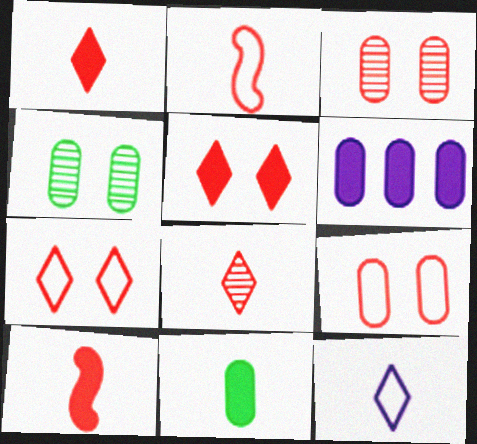[]